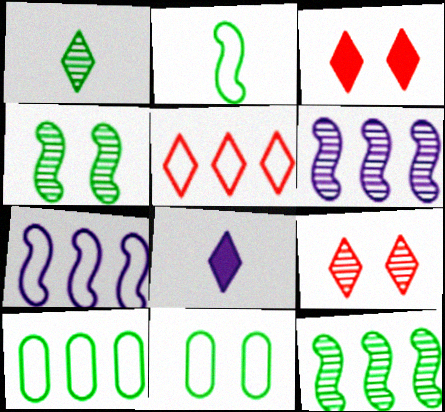[[5, 7, 10]]